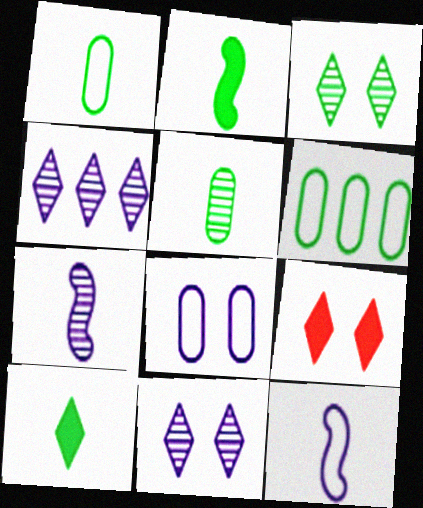[[2, 3, 6], 
[6, 7, 9]]